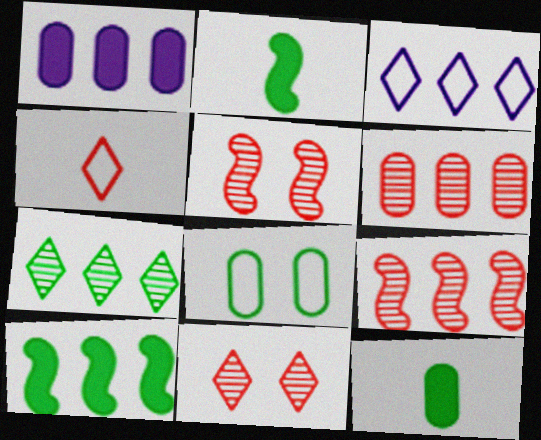[[2, 7, 8], 
[3, 5, 12], 
[3, 6, 10]]